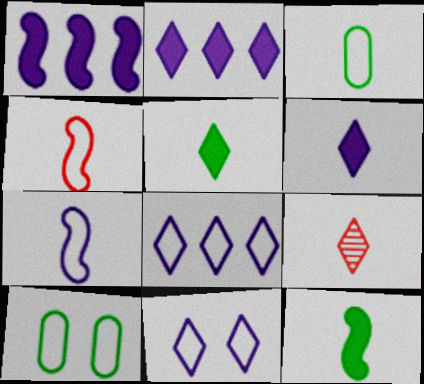[[1, 9, 10], 
[4, 8, 10]]